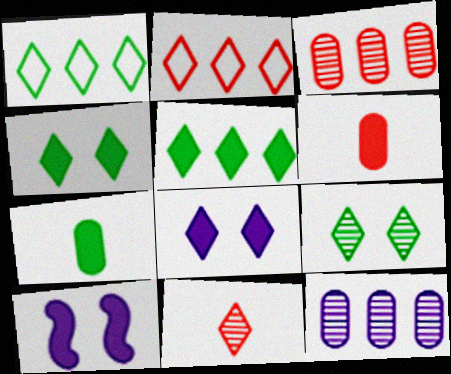[[1, 8, 11], 
[5, 6, 10]]